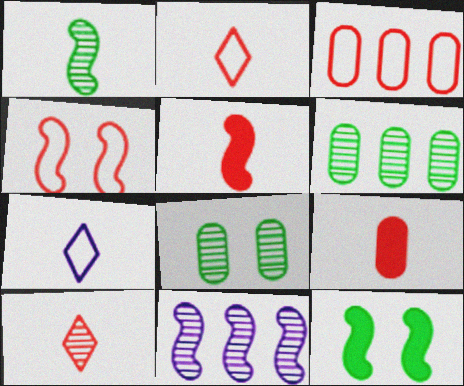[[1, 7, 9], 
[2, 3, 4], 
[8, 10, 11]]